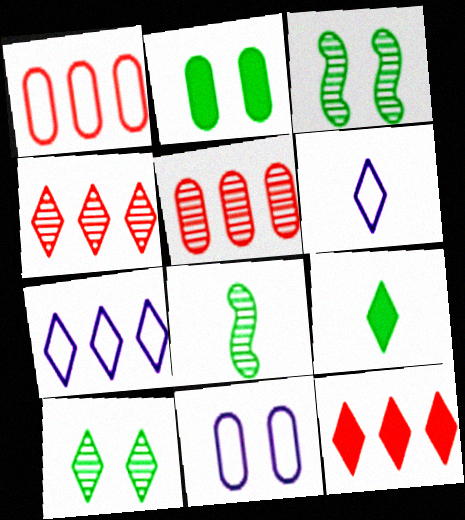[[6, 10, 12], 
[8, 11, 12]]